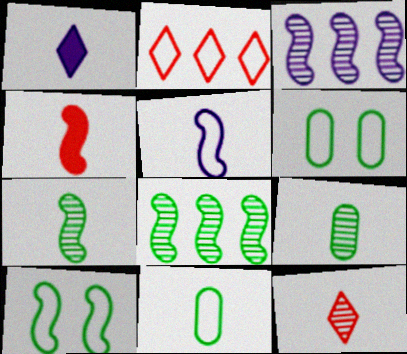[[2, 5, 6], 
[3, 4, 10], 
[4, 5, 7]]